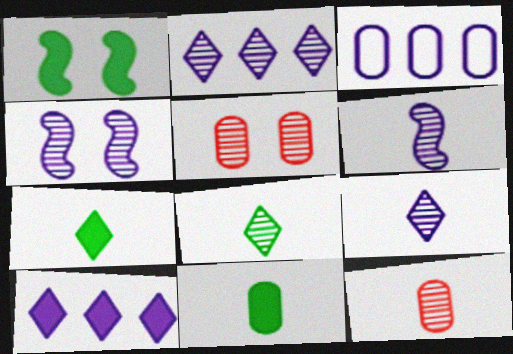[[3, 5, 11], 
[6, 8, 12]]